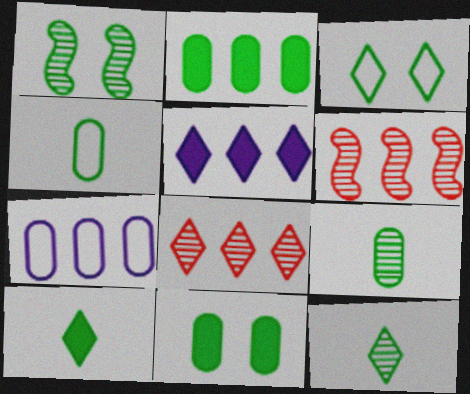[[1, 3, 11]]